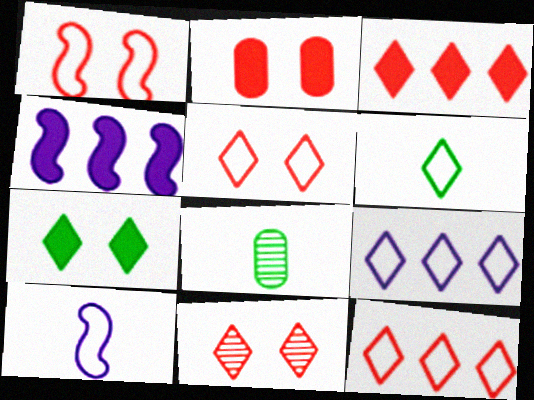[[1, 2, 11], 
[4, 5, 8], 
[5, 6, 9]]